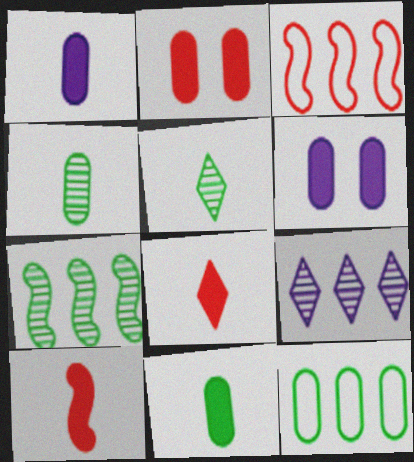[[3, 5, 6]]